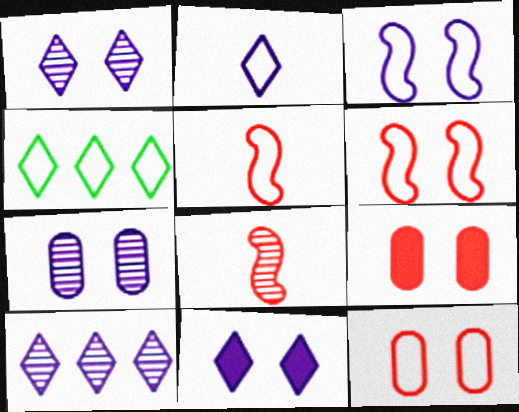[[2, 10, 11], 
[3, 7, 11]]